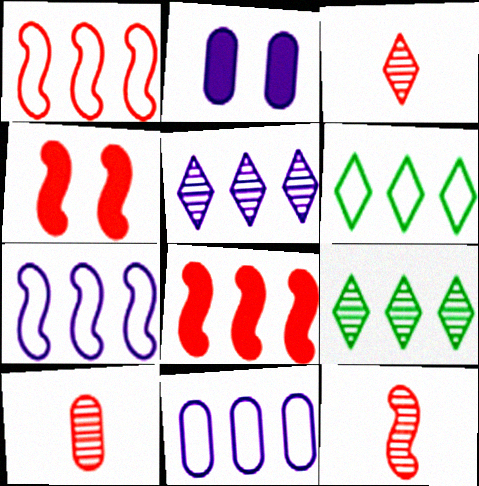[[1, 4, 12], 
[1, 6, 11], 
[2, 6, 12], 
[3, 10, 12], 
[8, 9, 11]]